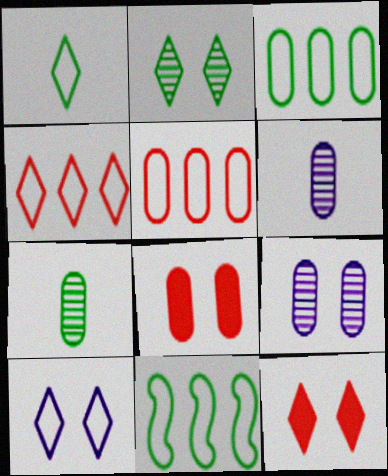[[1, 4, 10], 
[2, 10, 12], 
[3, 6, 8], 
[6, 11, 12]]